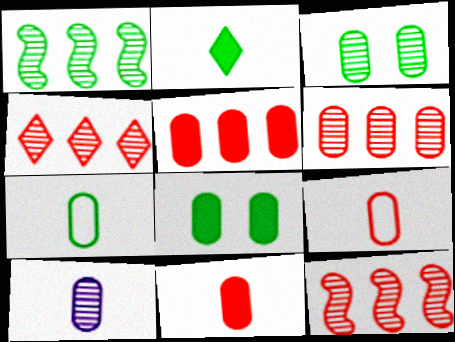[[3, 6, 10], 
[4, 6, 12], 
[7, 10, 11]]